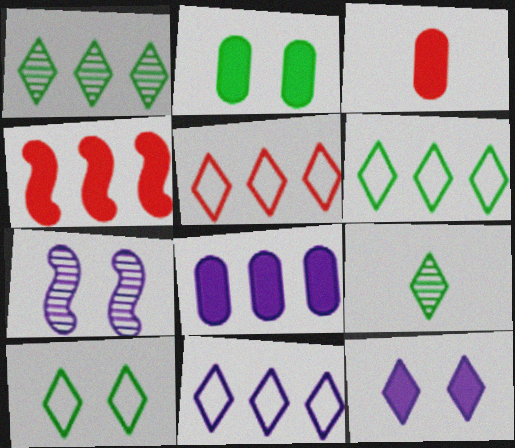[[2, 3, 8], 
[3, 6, 7], 
[5, 6, 11], 
[5, 9, 12]]